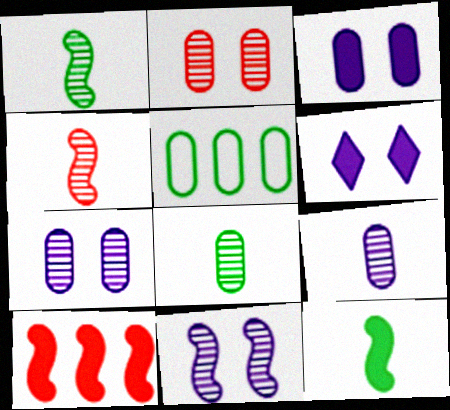[[4, 5, 6]]